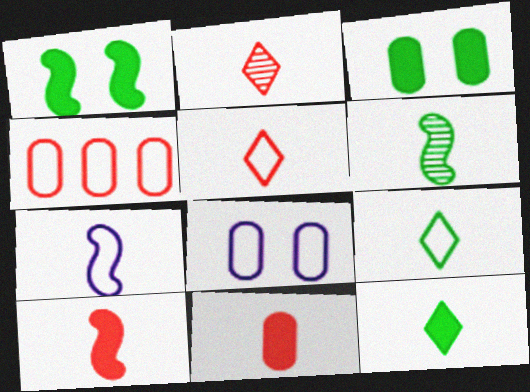[[6, 7, 10]]